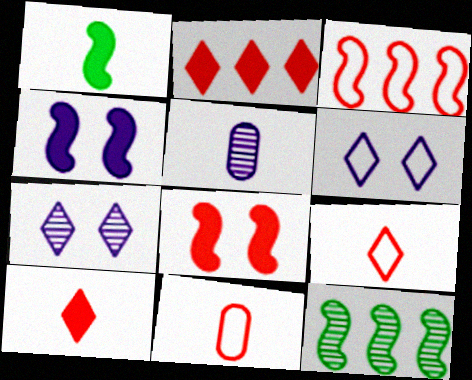[[1, 5, 9]]